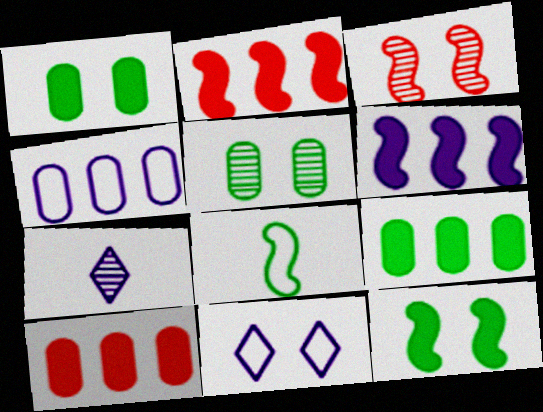[[1, 3, 11], 
[3, 6, 8]]